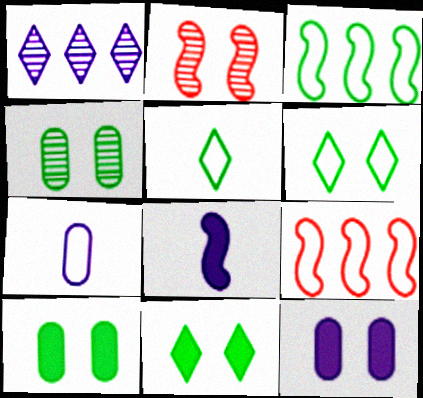[[2, 3, 8], 
[2, 6, 12], 
[6, 7, 9]]